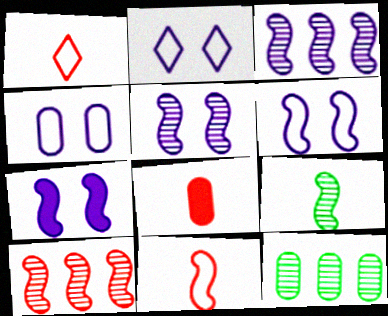[[1, 7, 12], 
[2, 4, 6], 
[4, 8, 12], 
[5, 6, 7], 
[5, 9, 10]]